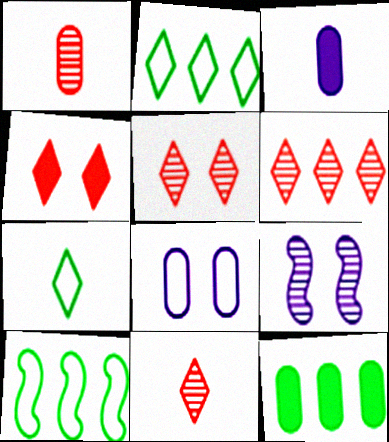[[1, 8, 12], 
[3, 5, 10], 
[5, 6, 11]]